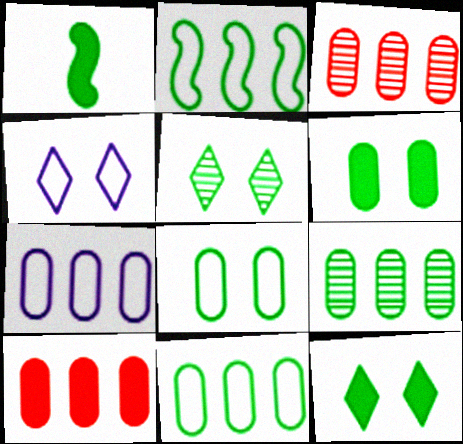[[1, 3, 4], 
[1, 5, 11], 
[7, 9, 10]]